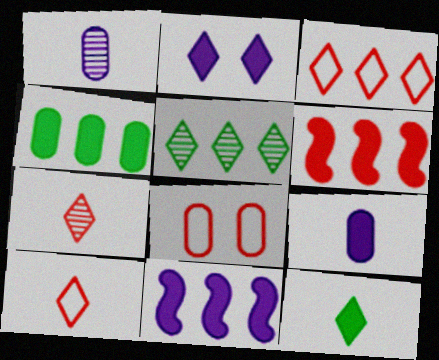[[1, 4, 8], 
[2, 5, 10], 
[2, 9, 11], 
[6, 7, 8]]